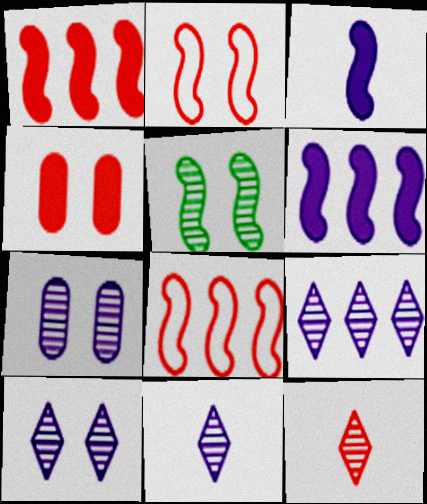[[3, 5, 8], 
[4, 8, 12], 
[9, 10, 11]]